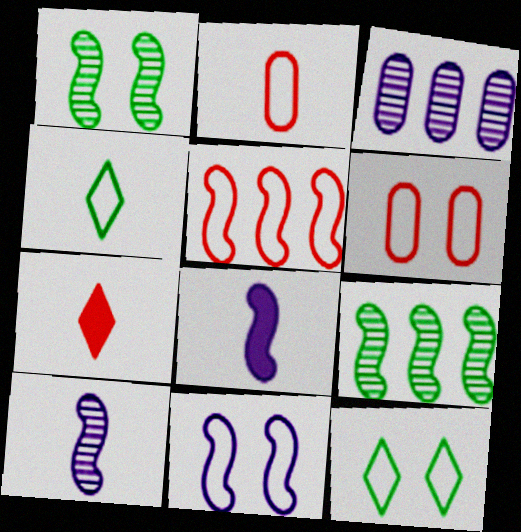[[1, 5, 8], 
[6, 11, 12]]